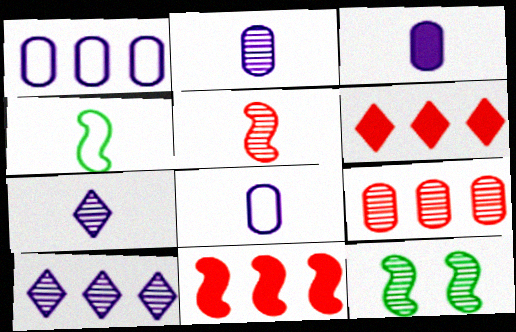[[2, 3, 8], 
[6, 8, 12], 
[7, 9, 12]]